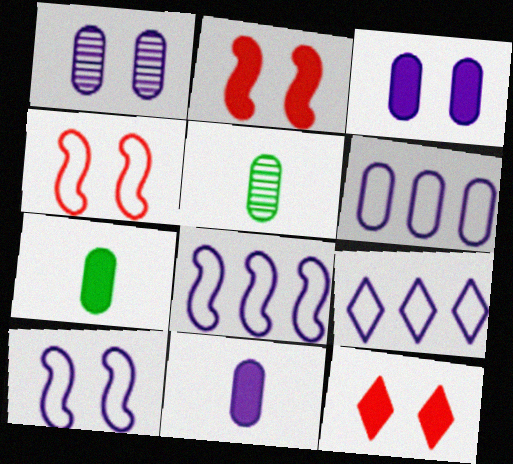[[1, 6, 11], 
[2, 5, 9], 
[5, 8, 12], 
[6, 8, 9]]